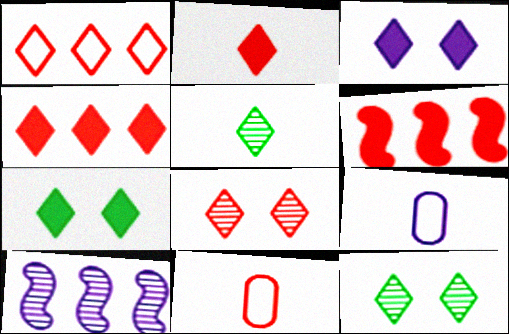[[1, 2, 8], 
[1, 3, 5], 
[3, 9, 10], 
[6, 8, 11], 
[6, 9, 12], 
[7, 10, 11]]